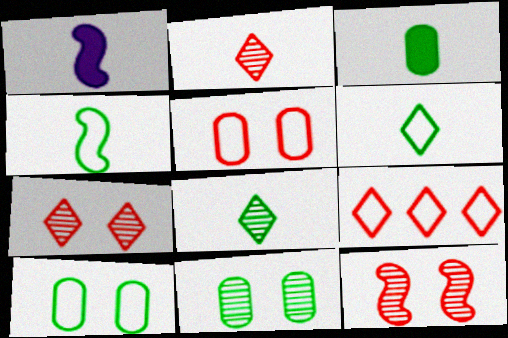[[1, 9, 11], 
[3, 4, 8]]